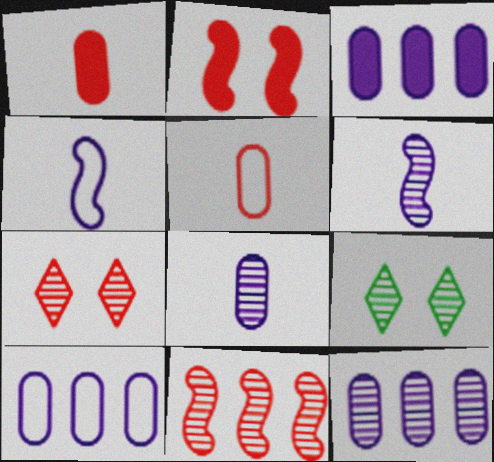[[3, 10, 12], 
[8, 9, 11]]